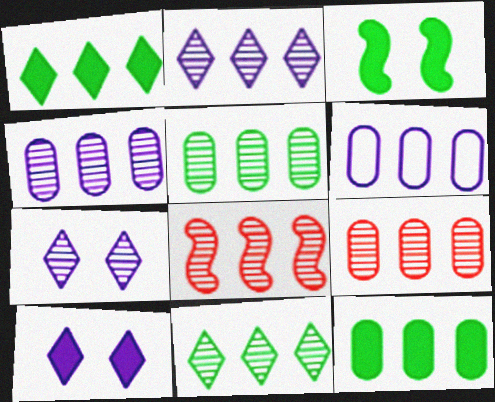[[1, 6, 8], 
[2, 5, 8], 
[4, 5, 9], 
[4, 8, 11], 
[6, 9, 12]]